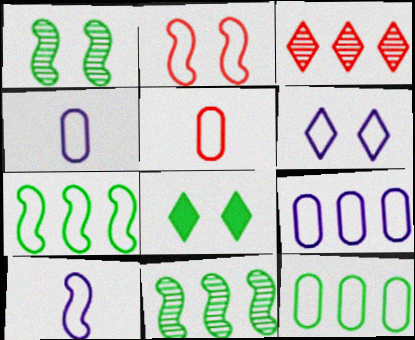[[2, 7, 10], 
[5, 6, 7], 
[6, 9, 10]]